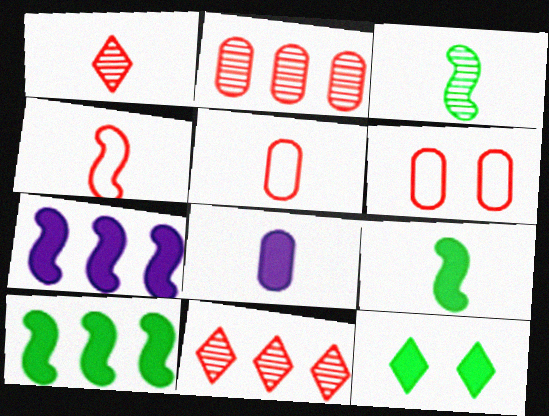[]